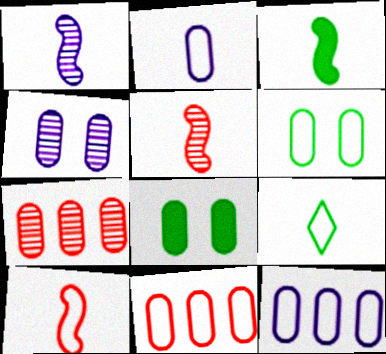[[1, 3, 10], 
[2, 6, 11], 
[2, 7, 8], 
[2, 9, 10]]